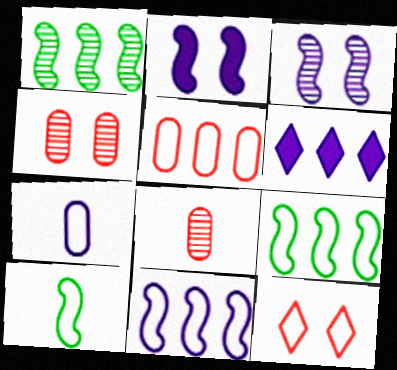[[1, 5, 6], 
[3, 6, 7], 
[4, 6, 10], 
[7, 9, 12]]